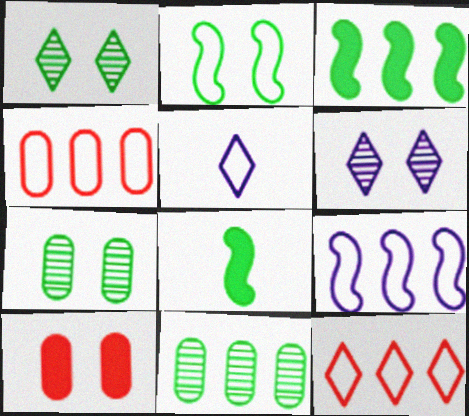[[2, 4, 5], 
[2, 6, 10], 
[4, 6, 8]]